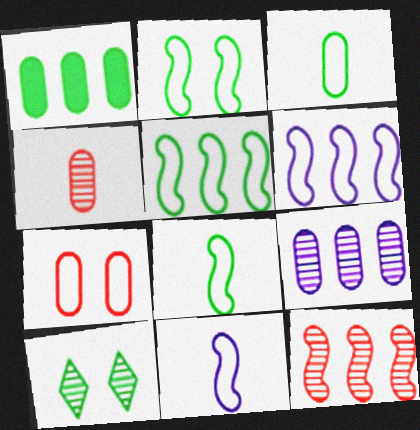[[1, 8, 10], 
[2, 5, 8]]